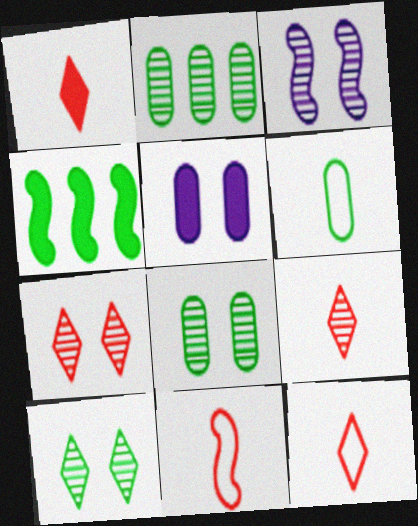[[1, 4, 5], 
[1, 9, 12], 
[2, 3, 9], 
[3, 4, 11], 
[3, 7, 8], 
[4, 6, 10]]